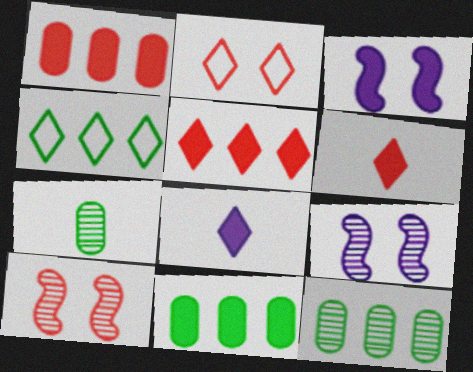[[3, 6, 11]]